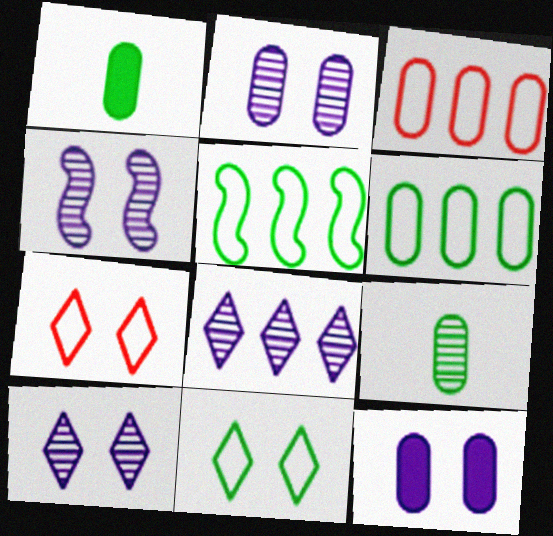[[1, 2, 3], 
[2, 4, 10], 
[3, 9, 12]]